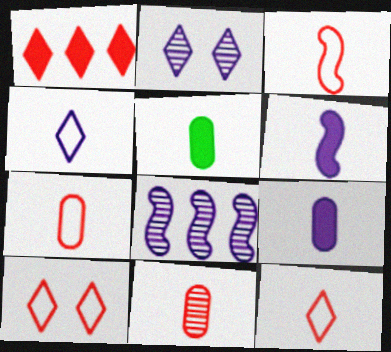[[3, 7, 12], 
[5, 8, 10]]